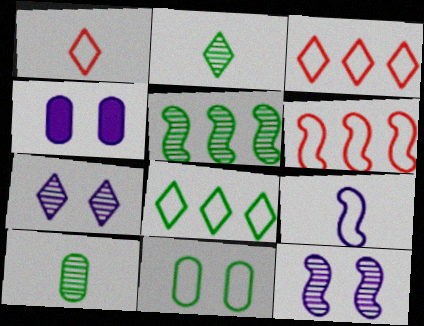[[1, 4, 5], 
[2, 4, 6], 
[3, 9, 11]]